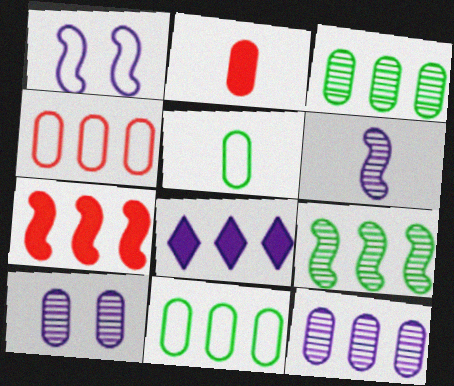[[2, 10, 11], 
[4, 8, 9]]